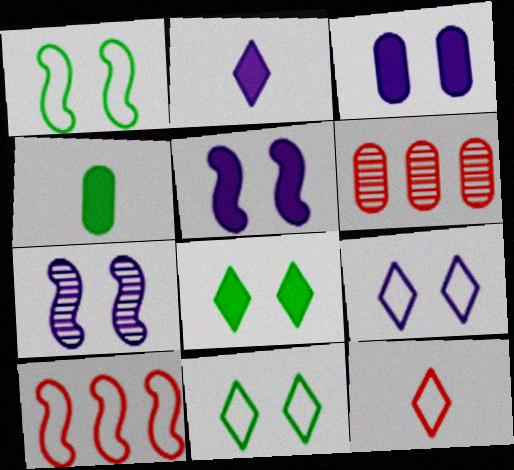[[1, 2, 6], 
[3, 7, 9]]